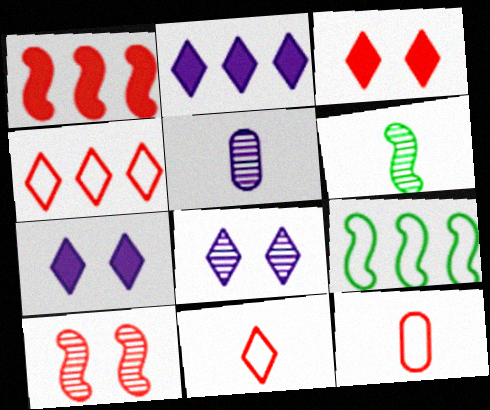[[3, 5, 9]]